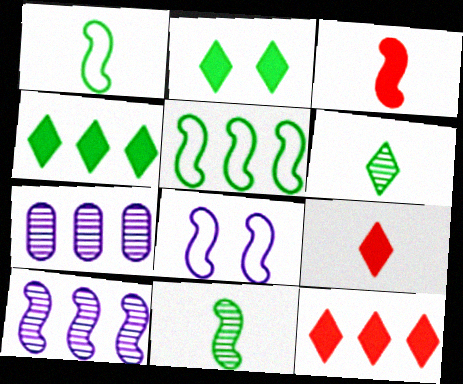[[5, 7, 12]]